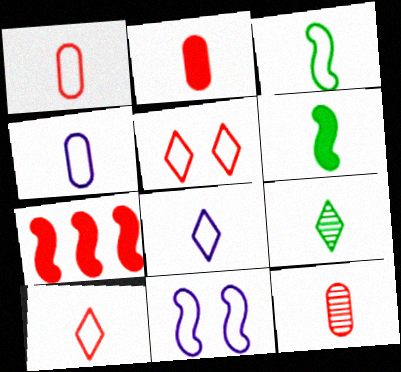[[1, 2, 12], 
[1, 3, 8], 
[3, 4, 10], 
[5, 7, 12], 
[6, 8, 12]]